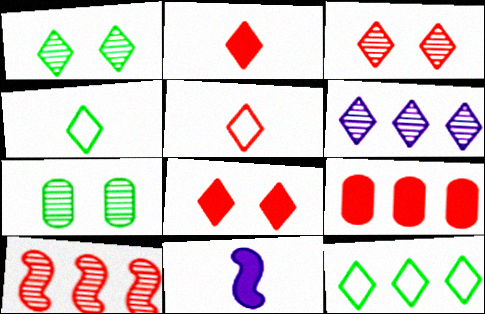[[4, 6, 8]]